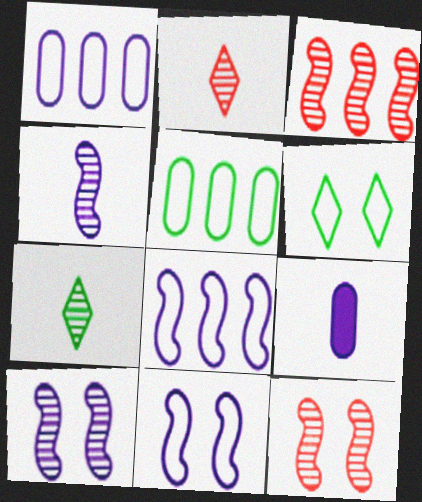[[3, 6, 9]]